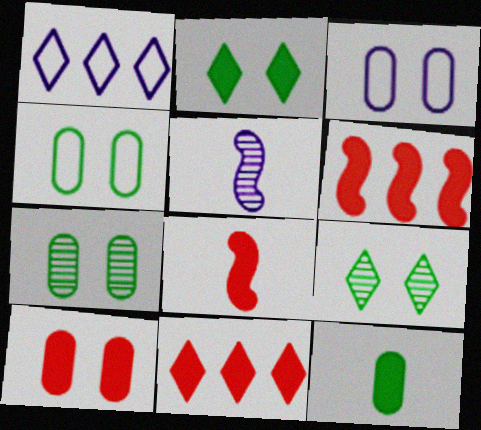[[1, 7, 8], 
[3, 7, 10], 
[4, 5, 11], 
[8, 10, 11]]